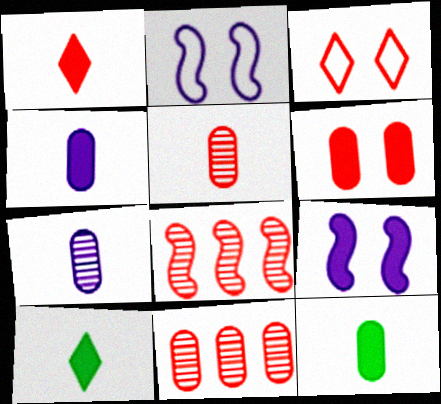[[2, 10, 11]]